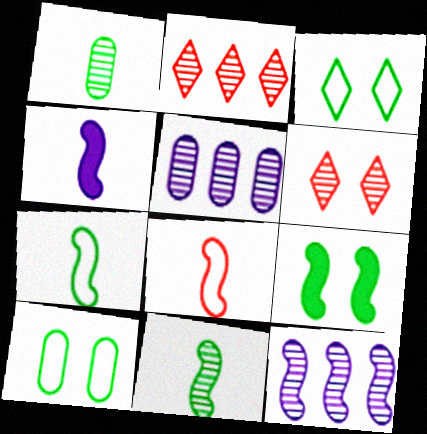[[1, 6, 12], 
[2, 4, 10], 
[4, 8, 11], 
[5, 6, 11], 
[8, 9, 12]]